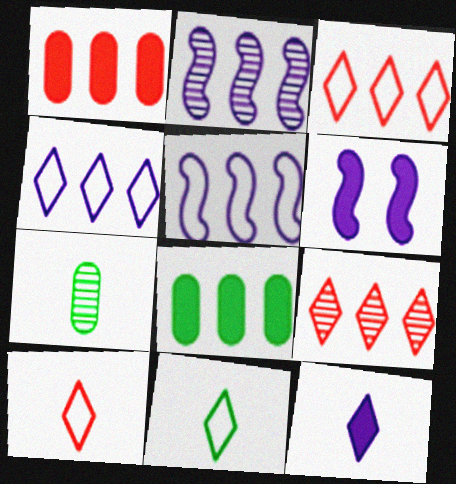[[2, 3, 8], 
[3, 6, 7], 
[5, 8, 9]]